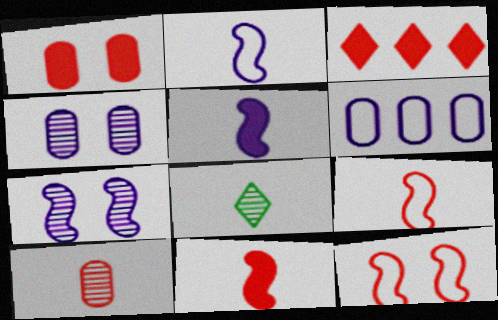[[1, 3, 11], 
[3, 10, 12]]